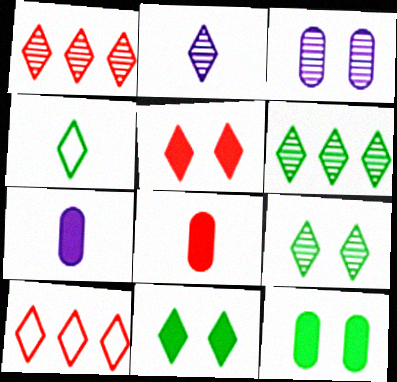[[1, 2, 9], 
[2, 10, 11], 
[4, 6, 11]]